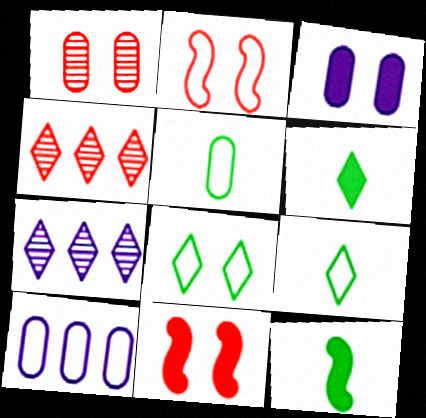[[2, 9, 10], 
[5, 7, 11]]